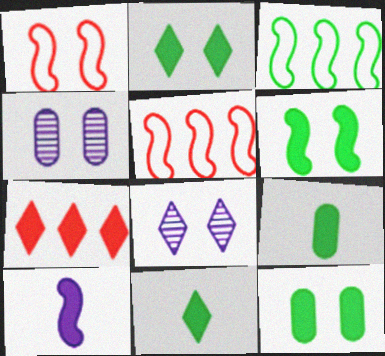[[1, 2, 4], 
[1, 8, 12], 
[2, 6, 12], 
[4, 5, 11], 
[5, 8, 9], 
[7, 10, 12]]